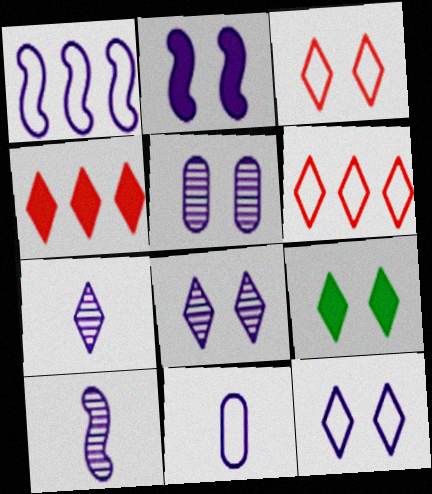[[1, 2, 10], 
[1, 11, 12], 
[2, 5, 12], 
[3, 8, 9], 
[6, 7, 9]]